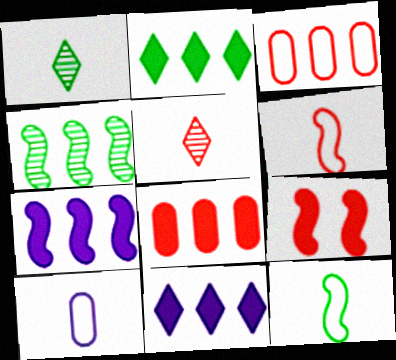[[2, 7, 8], 
[3, 4, 11], 
[3, 5, 9]]